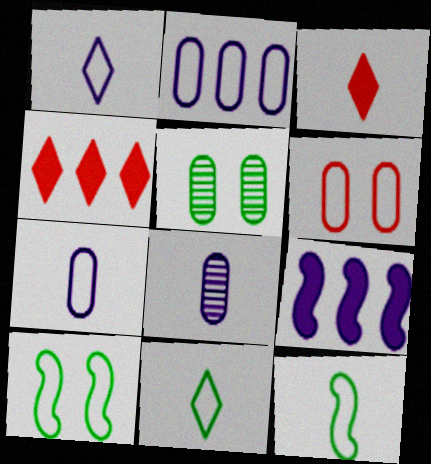[[3, 8, 12], 
[4, 8, 10]]